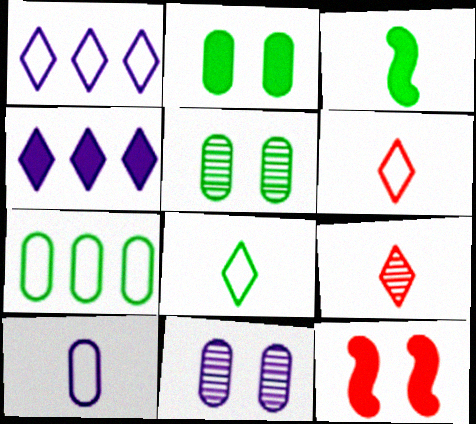[[3, 9, 10]]